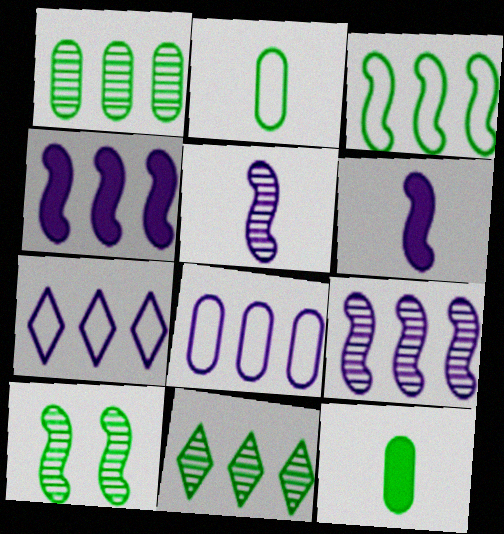[]